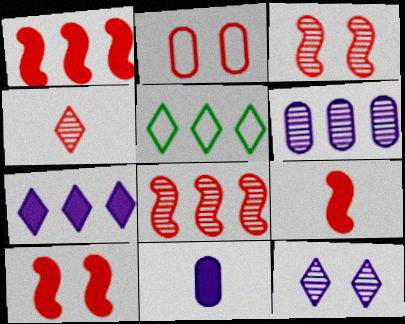[[1, 2, 4], 
[1, 5, 6], 
[1, 9, 10], 
[3, 5, 11]]